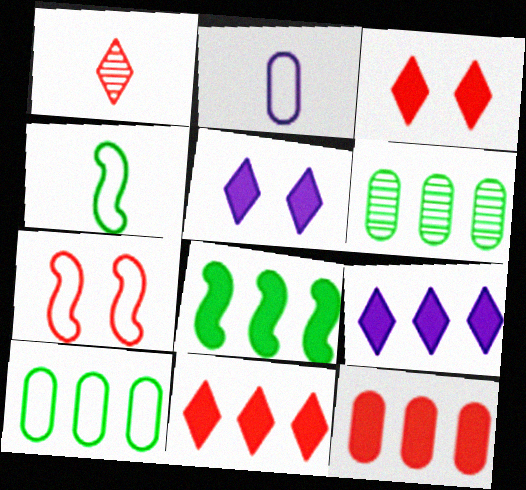[[1, 7, 12], 
[8, 9, 12]]